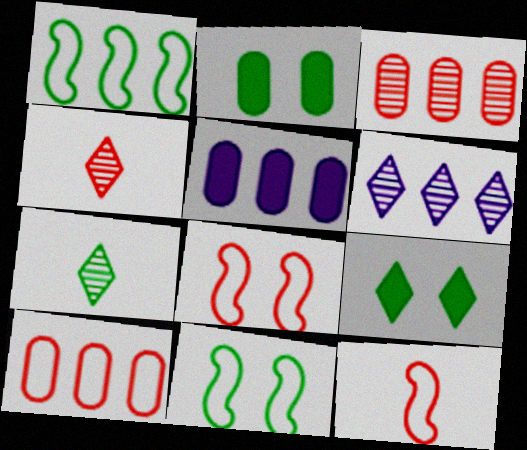[[1, 2, 7], 
[2, 6, 12], 
[4, 5, 11], 
[5, 7, 8]]